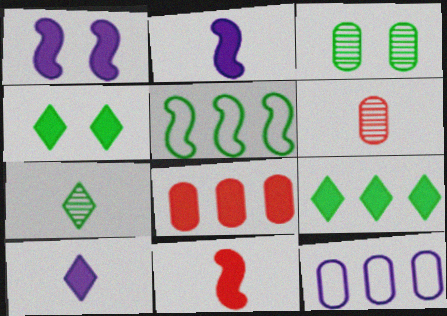[[2, 4, 8]]